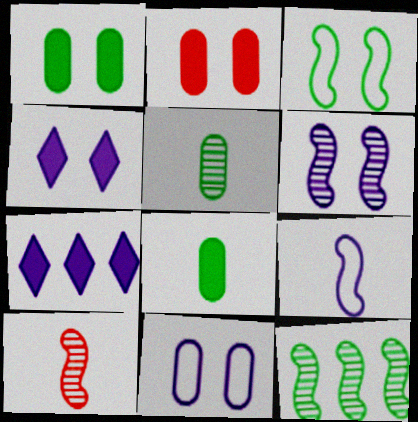[[4, 6, 11], 
[6, 10, 12]]